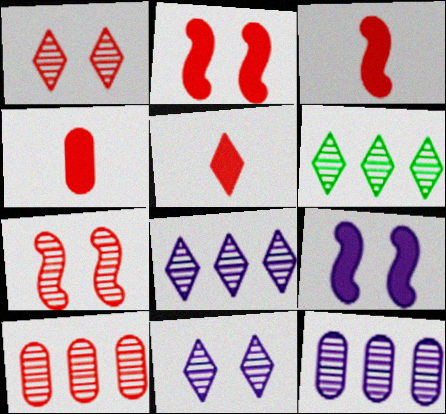[[3, 4, 5]]